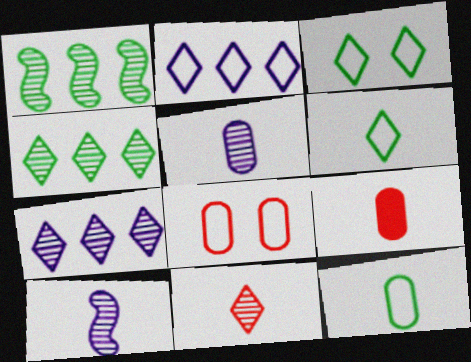[[5, 9, 12], 
[6, 9, 10]]